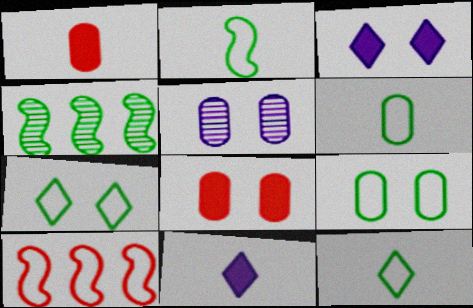[[2, 6, 12], 
[5, 8, 9]]